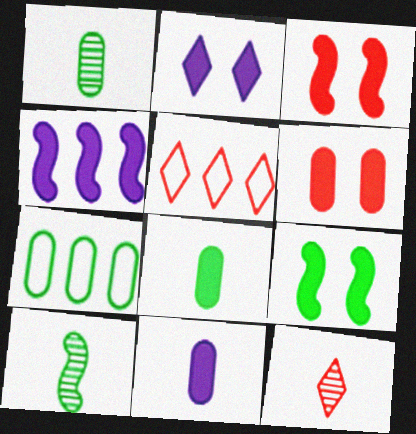[[2, 4, 11], 
[2, 6, 9]]